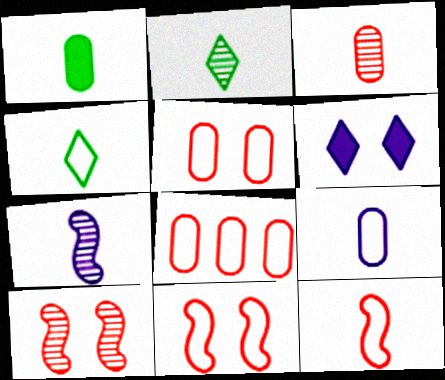[[1, 3, 9], 
[2, 3, 7], 
[4, 9, 12]]